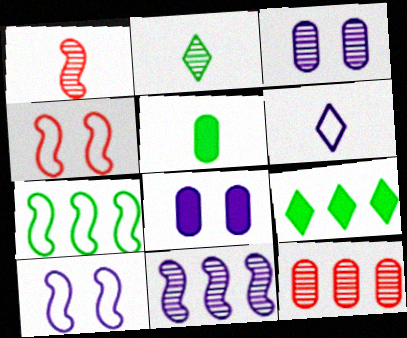[[1, 5, 6], 
[6, 8, 11]]